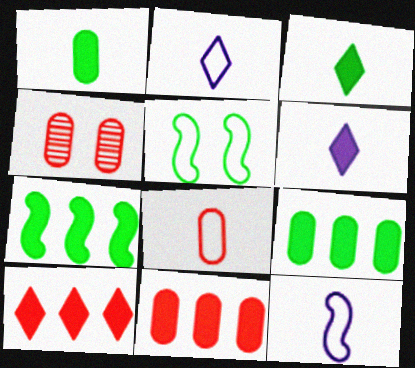[[2, 4, 7], 
[4, 8, 11]]